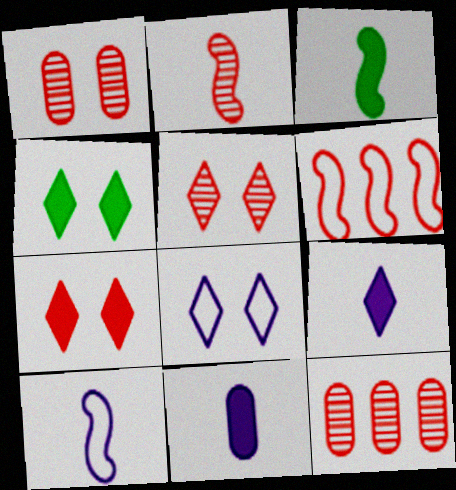[[2, 3, 10], 
[2, 5, 12], 
[3, 8, 12], 
[4, 5, 8], 
[4, 10, 12]]